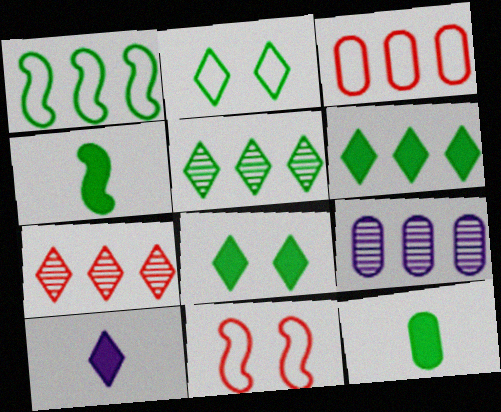[[2, 7, 10]]